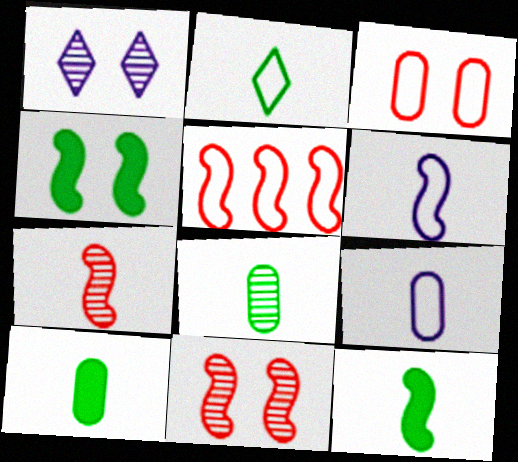[[1, 3, 4], 
[1, 5, 10], 
[2, 8, 12], 
[6, 7, 12]]